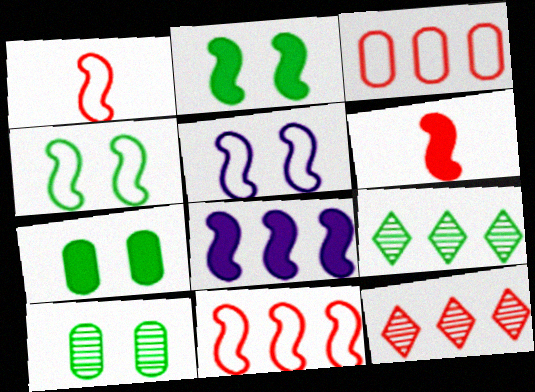[[2, 6, 8], 
[3, 8, 9]]